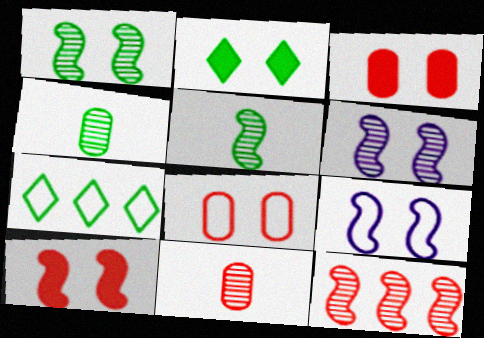[[1, 9, 10], 
[2, 6, 8], 
[5, 6, 12]]